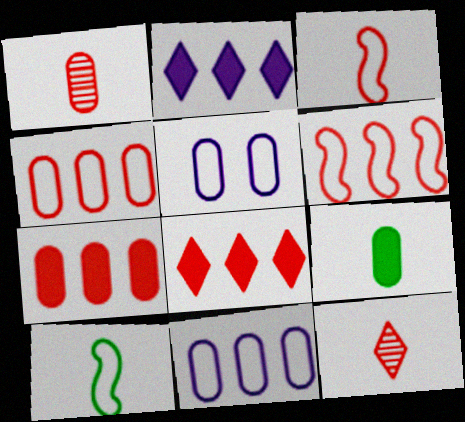[]